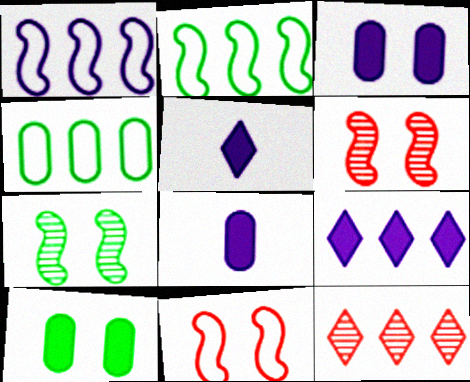[[4, 5, 6]]